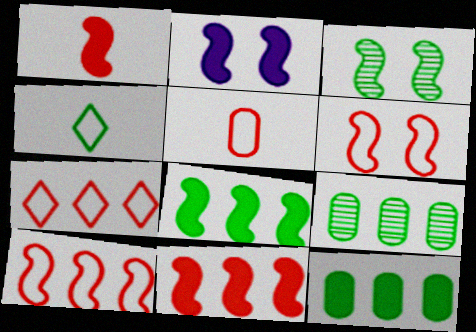[[1, 2, 8], 
[2, 3, 6], 
[3, 4, 12], 
[5, 6, 7]]